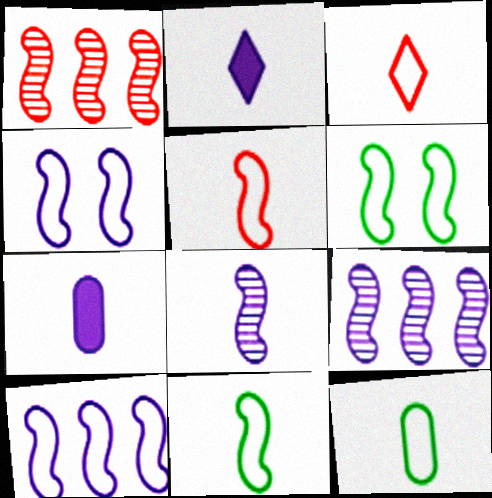[[5, 6, 10]]